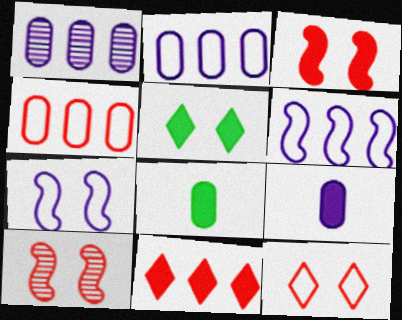[]